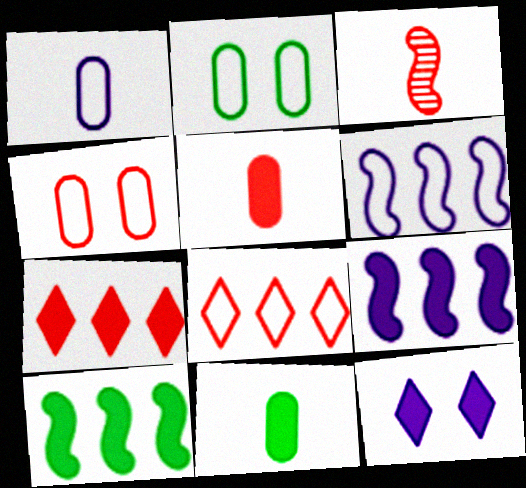[[3, 4, 7], 
[5, 10, 12]]